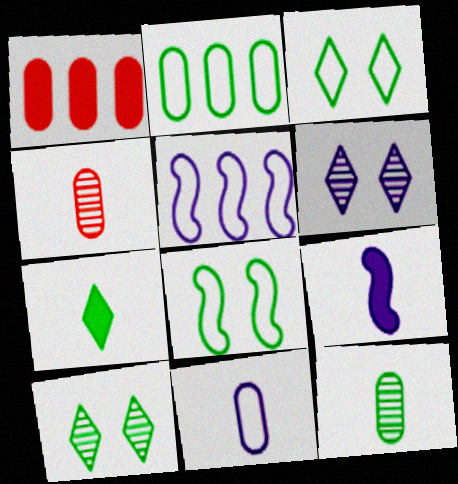[]